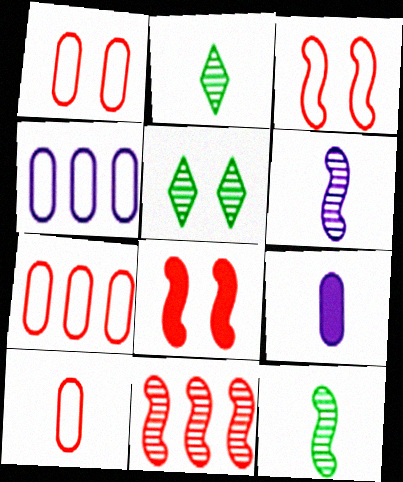[[1, 7, 10], 
[2, 4, 8]]